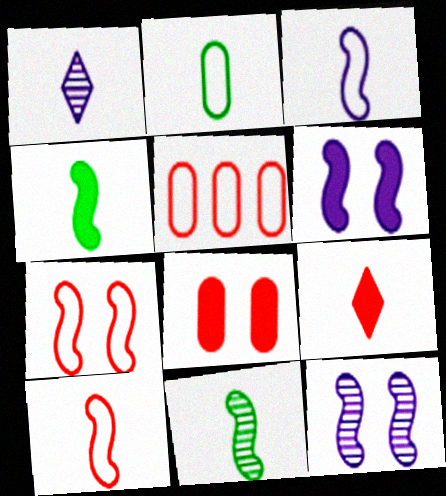[]